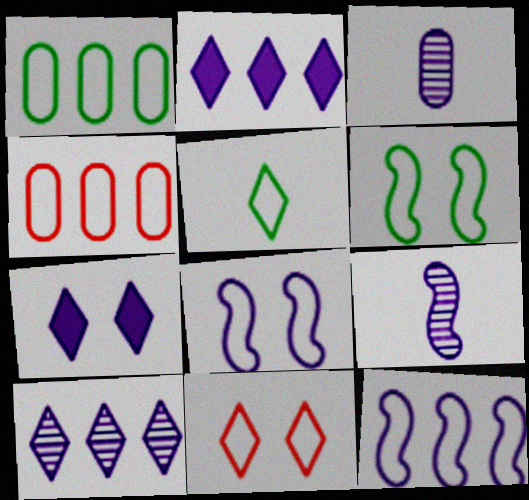[[1, 5, 6], 
[2, 3, 8], 
[3, 7, 12], 
[4, 5, 8]]